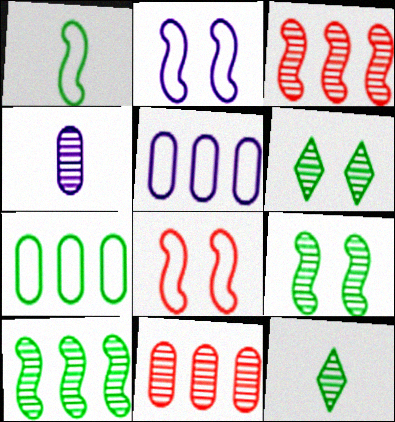[[3, 4, 6]]